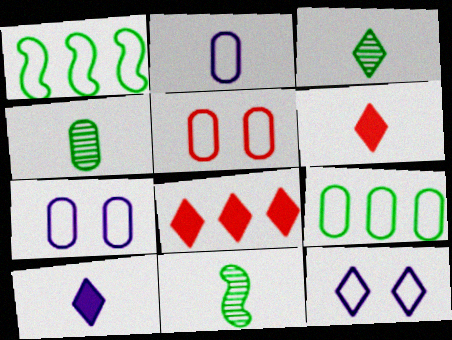[[2, 5, 9], 
[2, 6, 11], 
[3, 4, 11], 
[3, 8, 12], 
[7, 8, 11]]